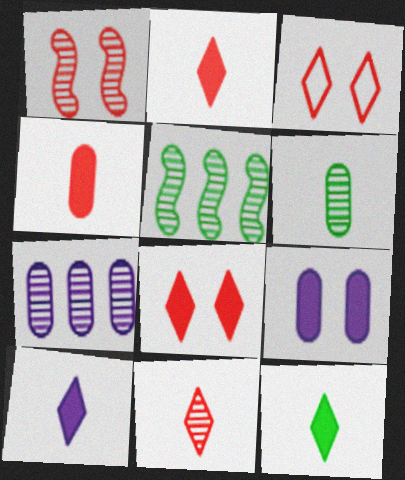[[2, 10, 12]]